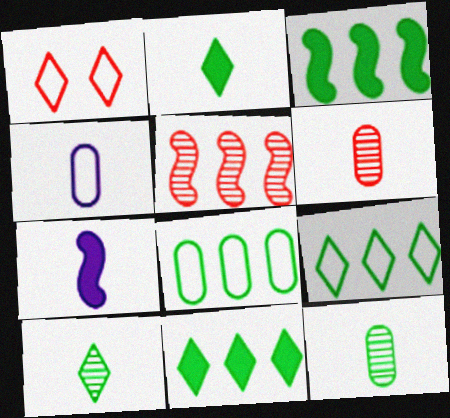[]